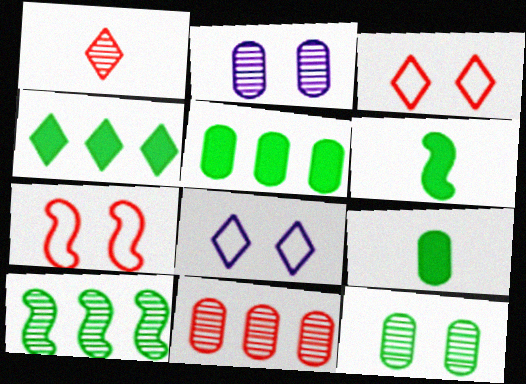[[1, 2, 10], 
[1, 4, 8], 
[6, 8, 11]]